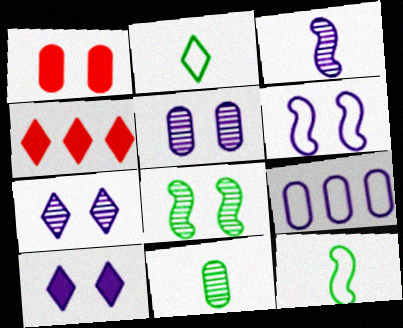[[1, 9, 11], 
[2, 4, 7], 
[3, 9, 10], 
[4, 5, 12], 
[4, 6, 11], 
[5, 6, 10]]